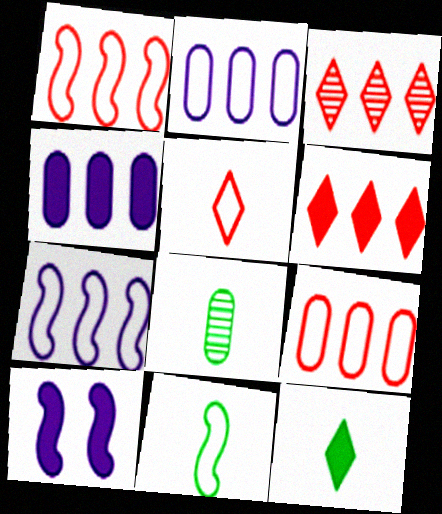[[8, 11, 12]]